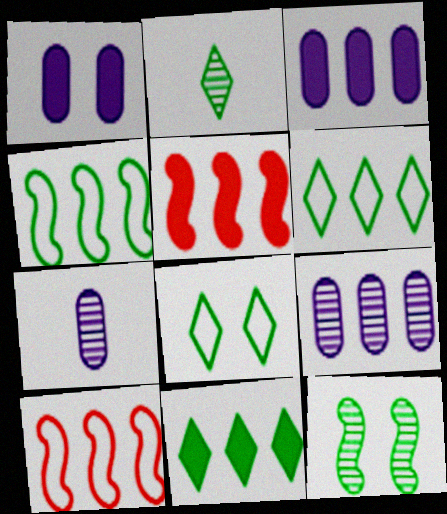[[1, 2, 10], 
[2, 8, 11], 
[3, 5, 11], 
[5, 6, 9], 
[5, 7, 8], 
[9, 10, 11]]